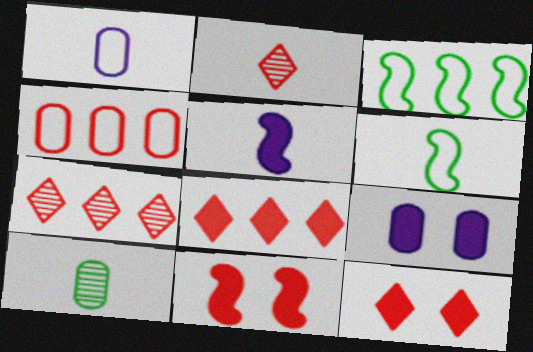[[2, 3, 9], 
[2, 4, 11], 
[4, 9, 10], 
[6, 7, 9]]